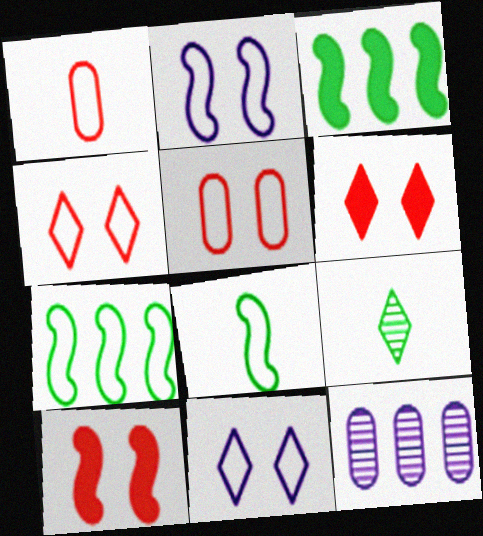[[1, 7, 11], 
[6, 8, 12]]